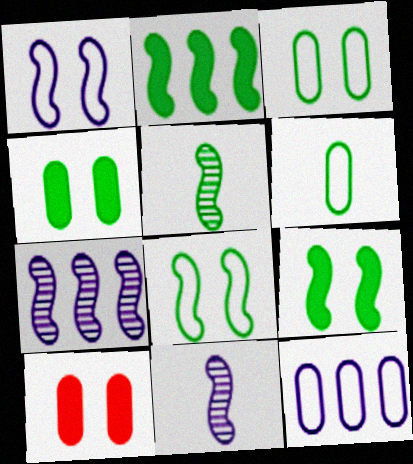[[2, 5, 8]]